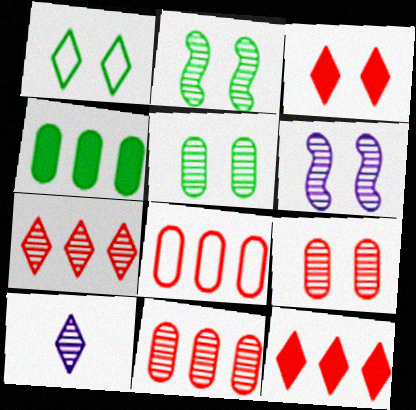[[1, 10, 12], 
[2, 10, 11]]